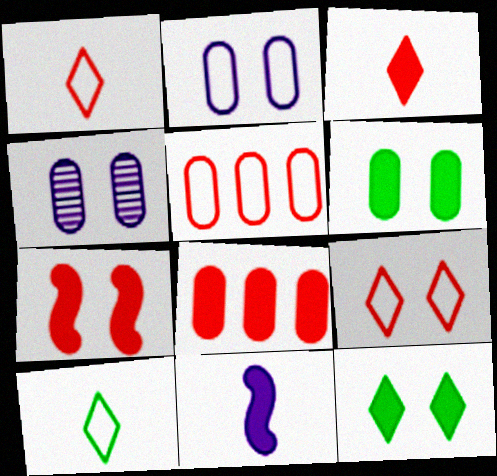[[3, 7, 8], 
[8, 11, 12]]